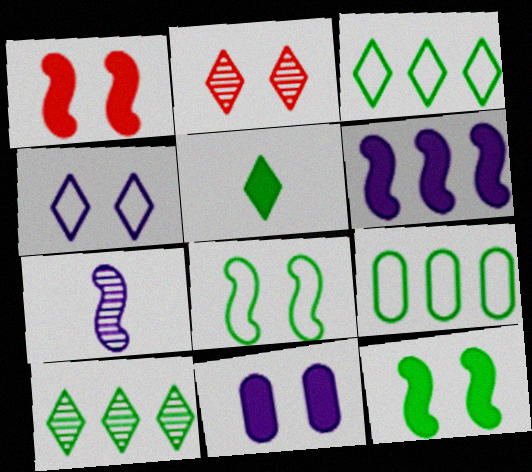[[2, 8, 11]]